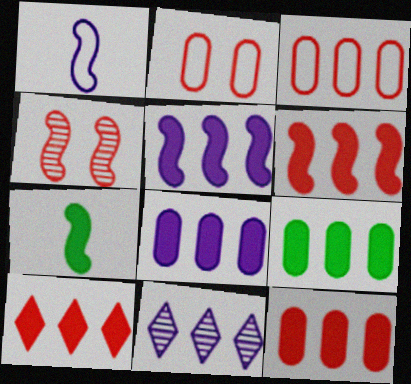[[2, 7, 11], 
[5, 9, 10], 
[6, 10, 12], 
[8, 9, 12]]